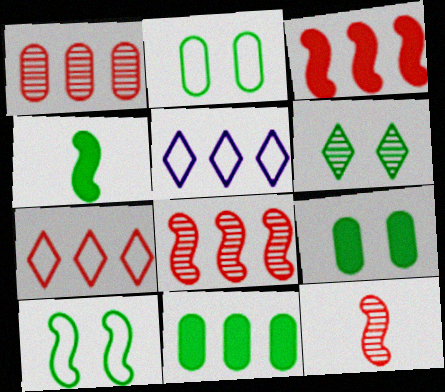[[1, 3, 7], 
[5, 8, 11], 
[5, 9, 12], 
[6, 9, 10]]